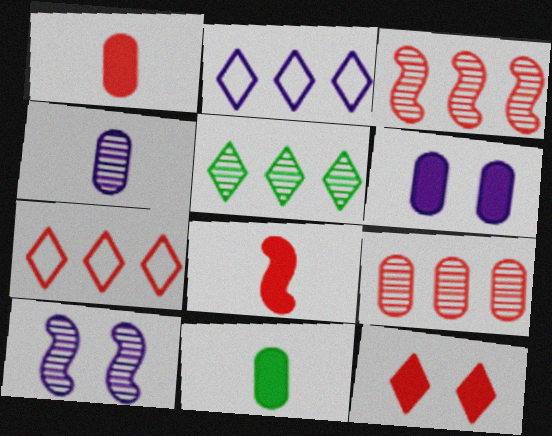[[7, 10, 11]]